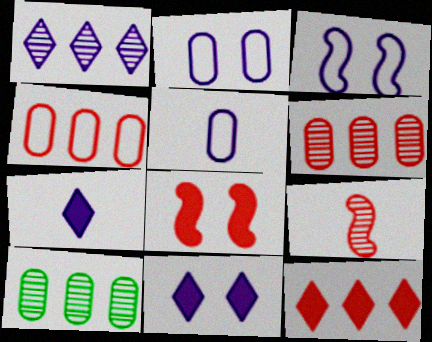[]